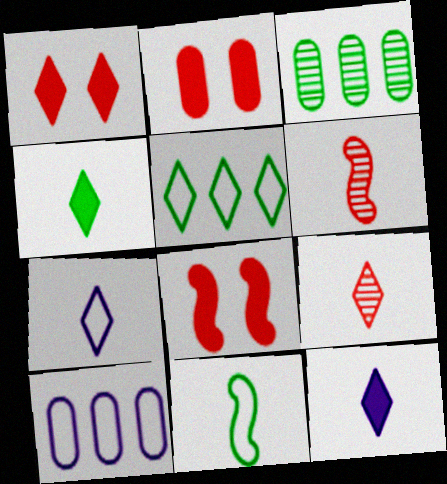[[1, 2, 8], 
[3, 7, 8], 
[4, 7, 9]]